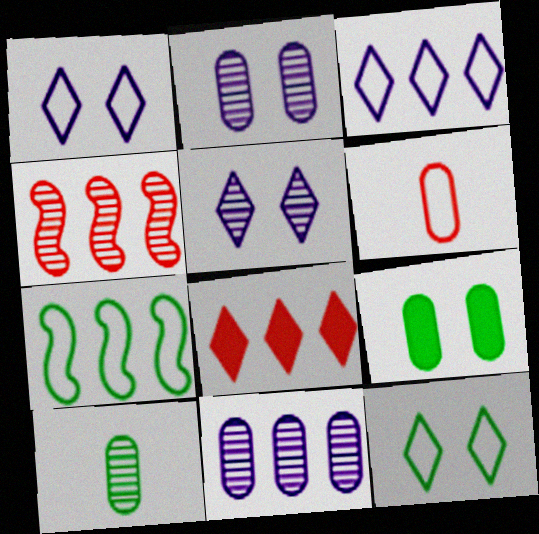[[1, 6, 7], 
[4, 5, 10], 
[6, 9, 11], 
[7, 8, 11]]